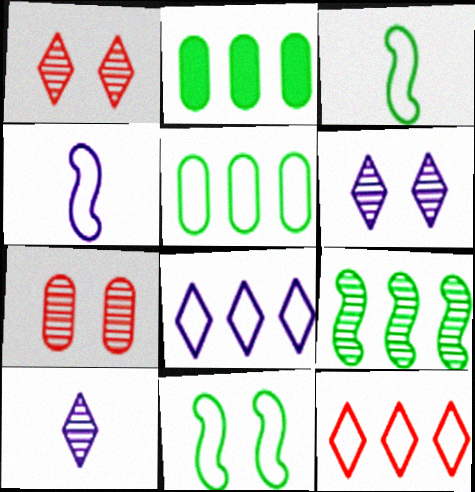[[1, 2, 4], 
[7, 9, 10]]